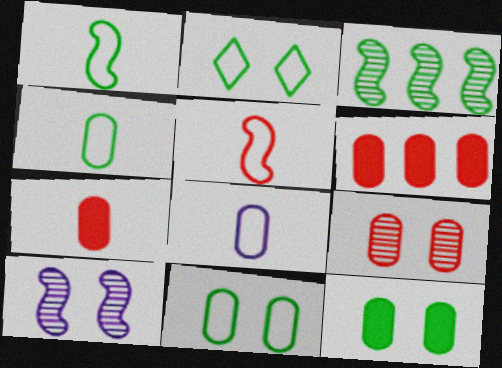[]